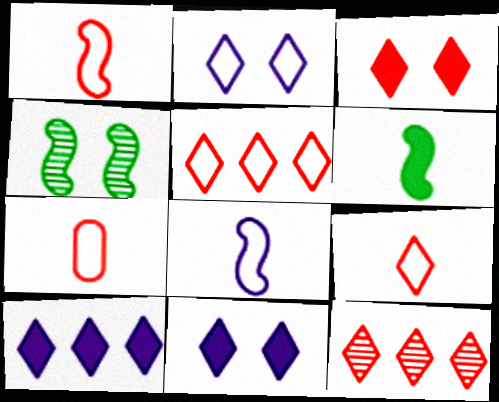[[1, 7, 9], 
[3, 9, 12], 
[4, 7, 10]]